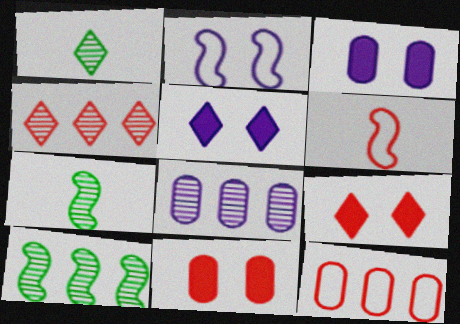[[4, 6, 11], 
[4, 8, 10], 
[5, 7, 12]]